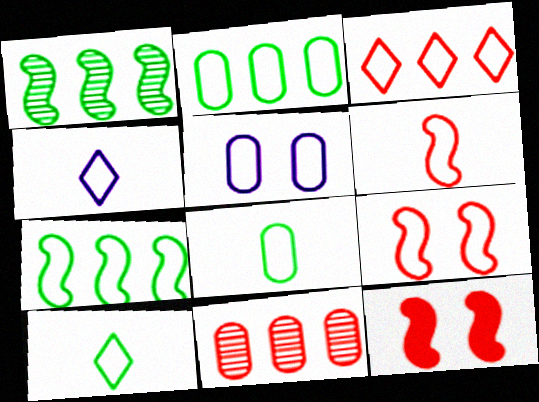[[2, 4, 9], 
[4, 6, 8]]